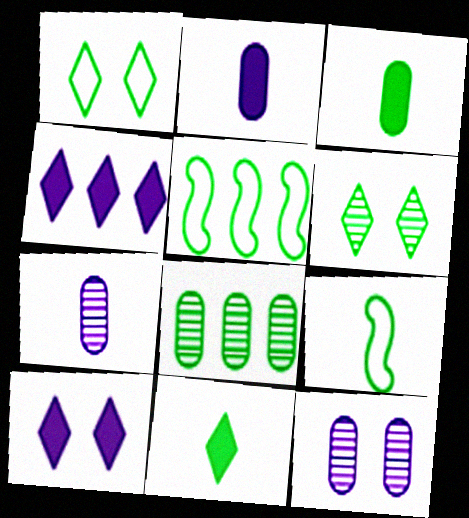[[3, 5, 6]]